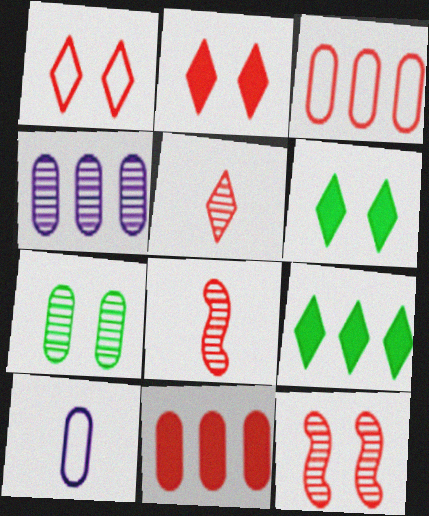[[1, 8, 11], 
[2, 3, 8], 
[7, 10, 11], 
[9, 10, 12]]